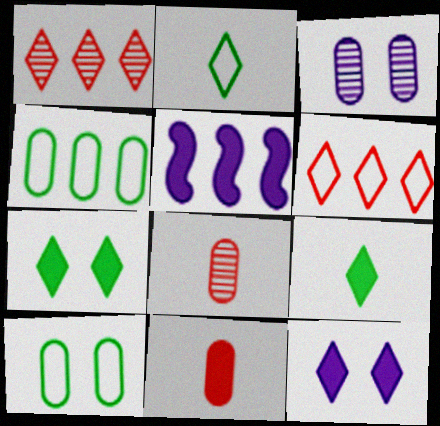[[1, 2, 12], 
[1, 4, 5], 
[3, 4, 11], 
[5, 7, 11]]